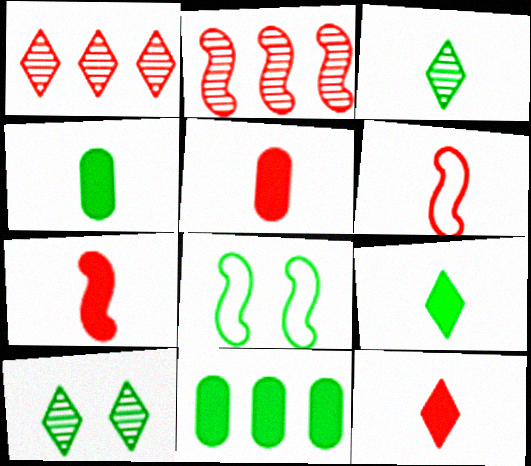[[3, 8, 11], 
[5, 7, 12]]